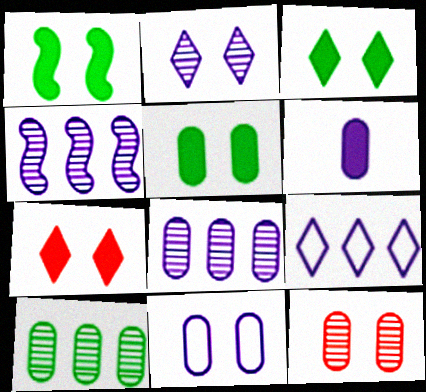[[1, 3, 5], 
[5, 11, 12], 
[6, 8, 11]]